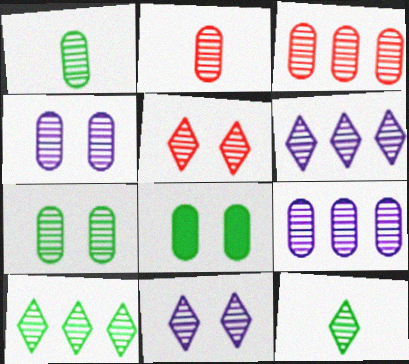[[1, 3, 4], 
[2, 7, 9], 
[5, 6, 12]]